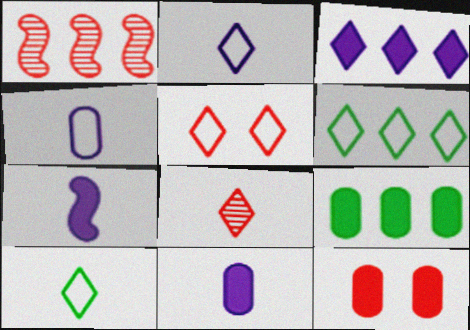[[2, 5, 6], 
[9, 11, 12]]